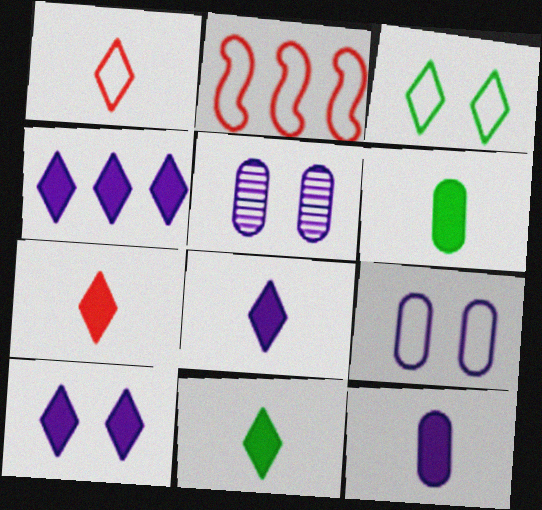[[2, 5, 11], 
[4, 8, 10], 
[7, 8, 11]]